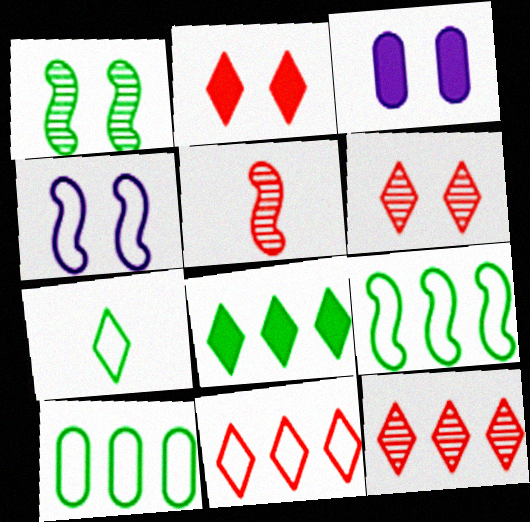[]